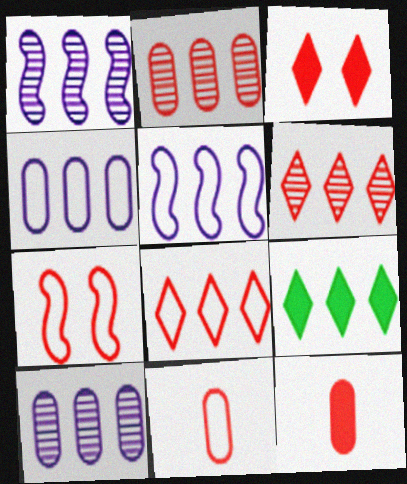[[2, 5, 9], 
[6, 7, 12], 
[7, 8, 11]]